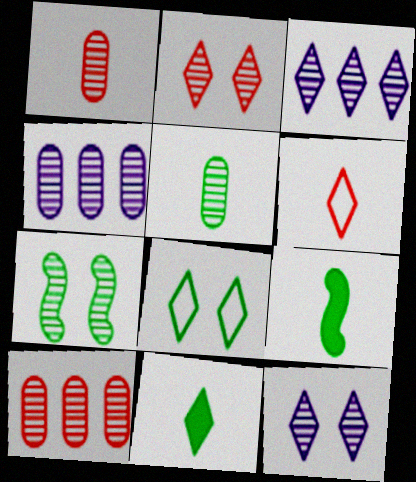[[1, 3, 7]]